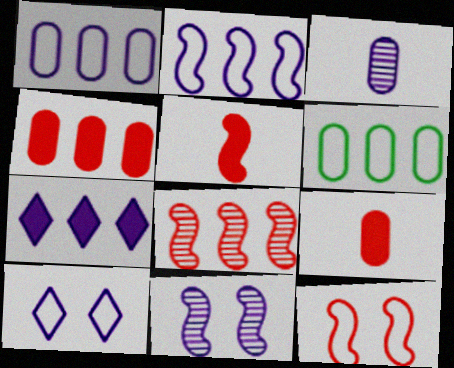[[5, 8, 12], 
[6, 7, 8]]